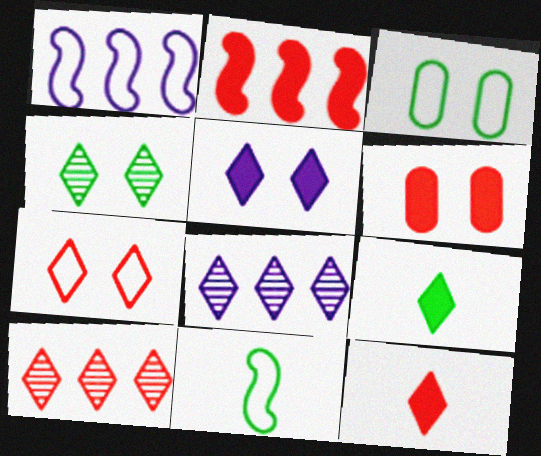[[2, 6, 12], 
[4, 5, 7], 
[6, 8, 11], 
[7, 8, 9], 
[7, 10, 12]]